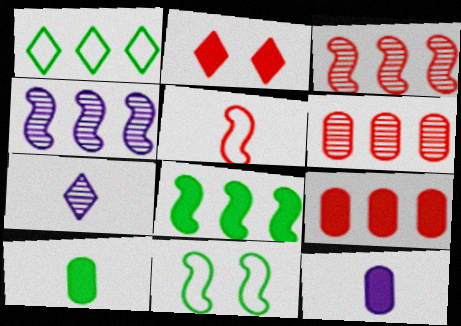[[1, 2, 7], 
[1, 4, 9], 
[2, 5, 6], 
[2, 8, 12], 
[5, 7, 10], 
[7, 9, 11]]